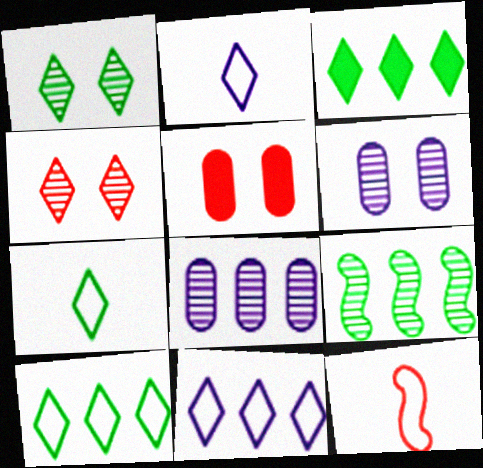[[1, 3, 7], 
[2, 3, 4], 
[2, 5, 9], 
[3, 6, 12]]